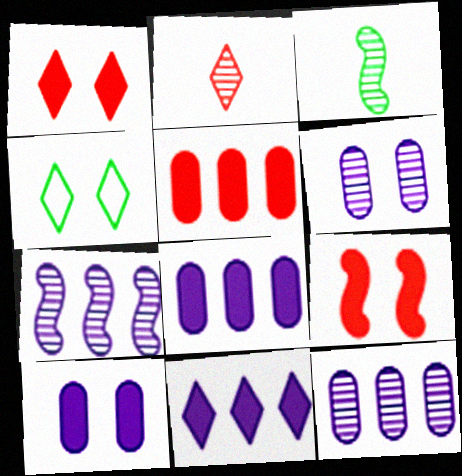[[2, 4, 11], 
[4, 6, 9]]